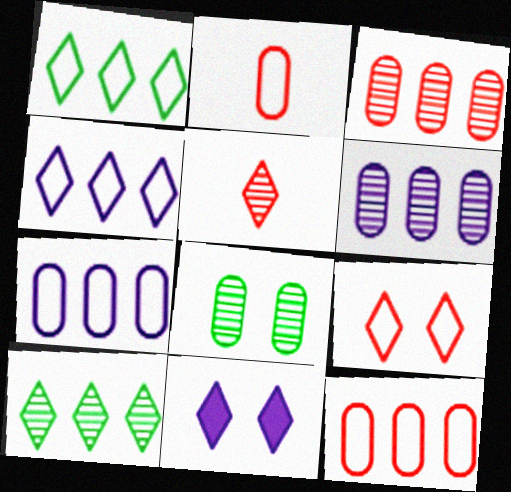[[1, 5, 11]]